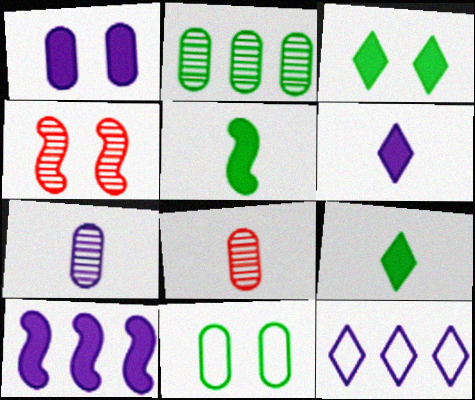[[1, 6, 10]]